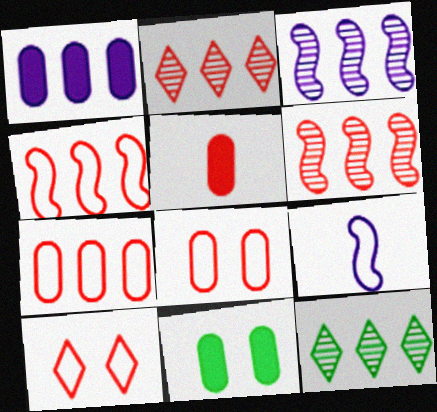[[1, 4, 12], 
[1, 5, 11], 
[2, 9, 11], 
[5, 6, 10]]